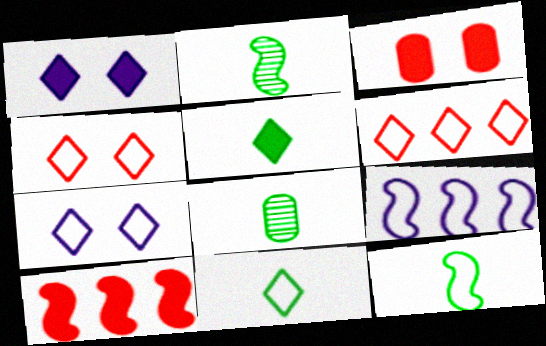[[5, 8, 12], 
[6, 7, 11], 
[7, 8, 10]]